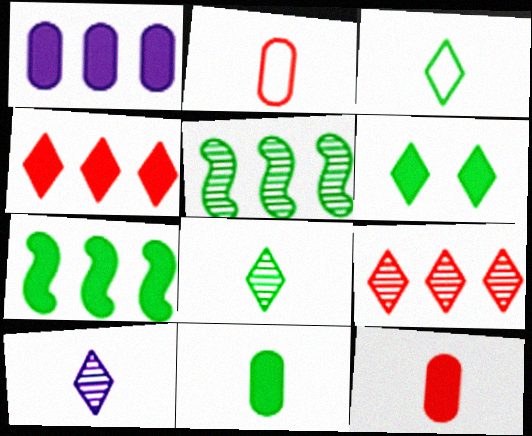[[1, 4, 7], 
[6, 7, 11]]